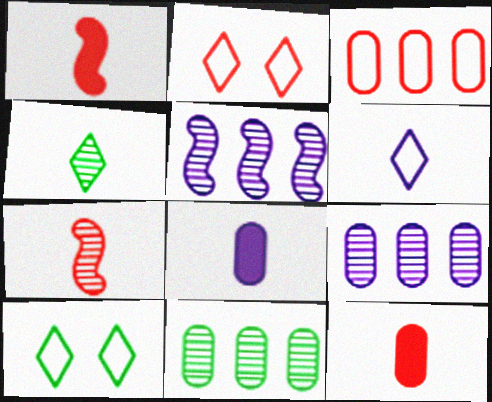[[1, 9, 10], 
[5, 10, 12]]